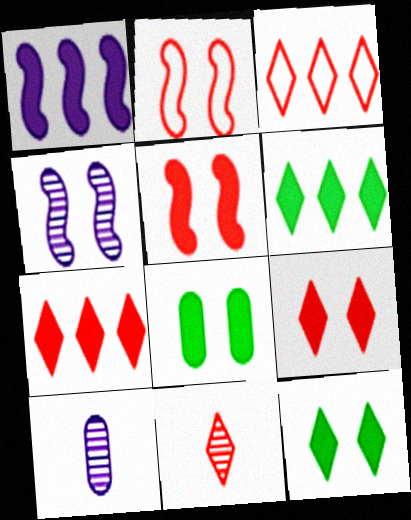[[2, 6, 10], 
[3, 9, 11]]